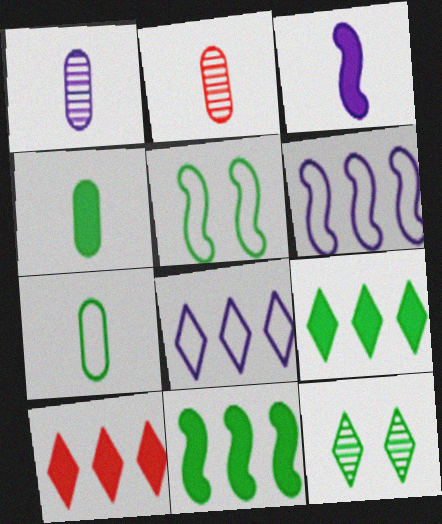[[1, 5, 10], 
[7, 11, 12]]